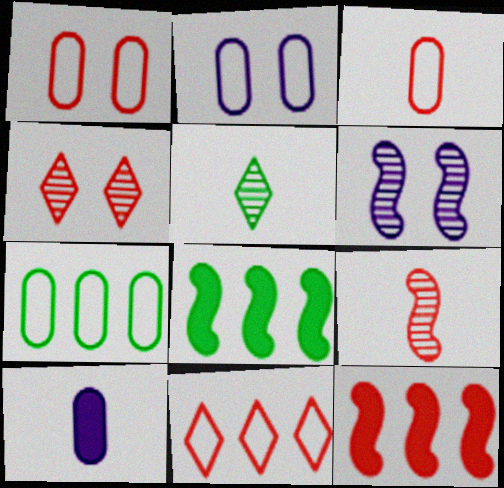[[2, 3, 7], 
[2, 5, 12], 
[3, 4, 12]]